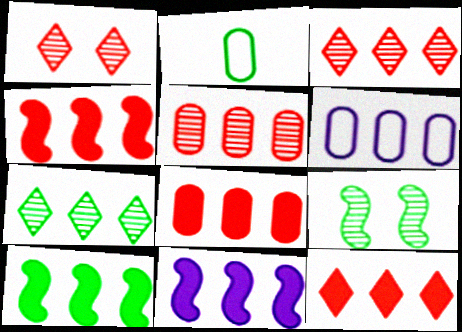[[1, 2, 11], 
[3, 6, 10], 
[4, 6, 7], 
[4, 8, 12], 
[4, 10, 11]]